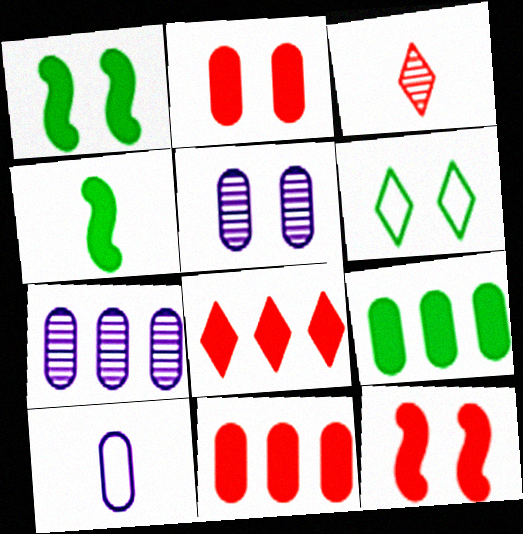[[3, 4, 10], 
[5, 6, 12]]